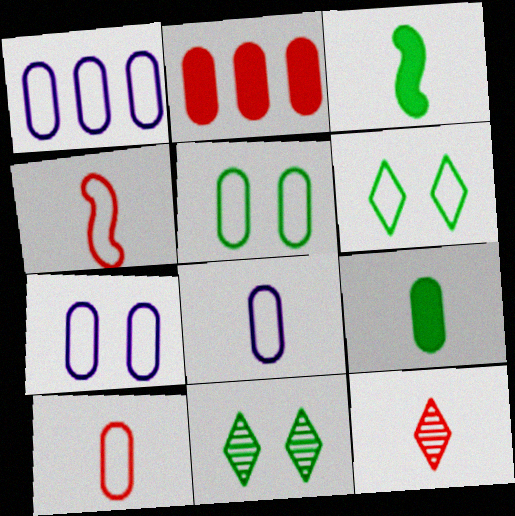[[1, 4, 6], 
[1, 5, 10], 
[1, 7, 8], 
[3, 8, 12]]